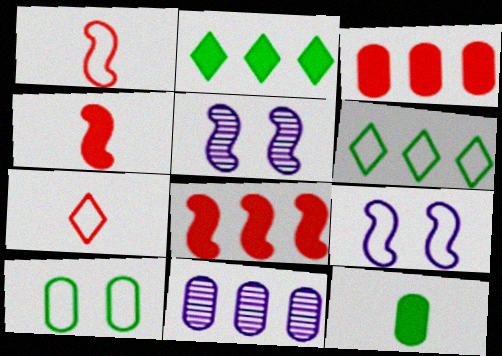[[6, 8, 11]]